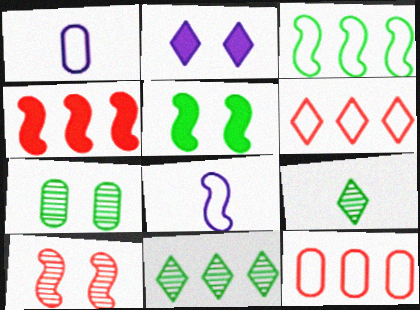[[2, 6, 9]]